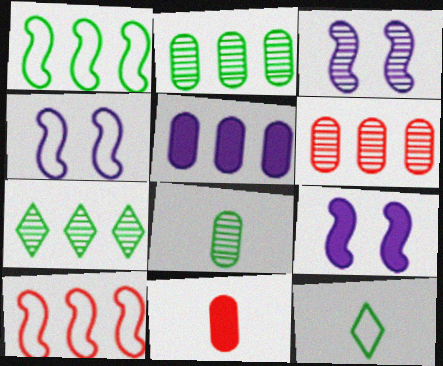[[3, 4, 9], 
[4, 7, 11], 
[5, 7, 10], 
[6, 9, 12]]